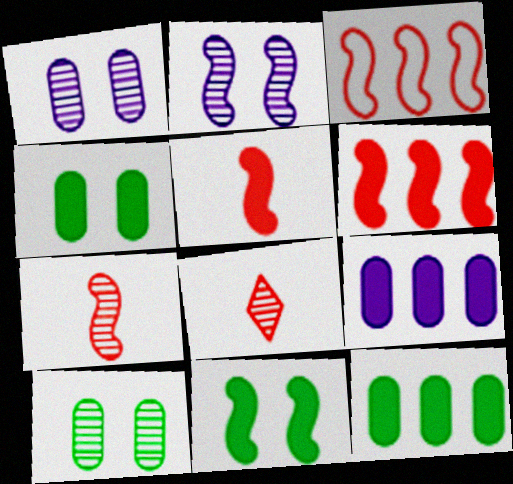[]